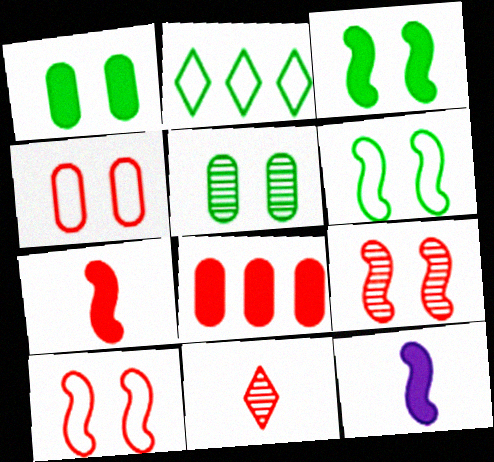[[8, 10, 11]]